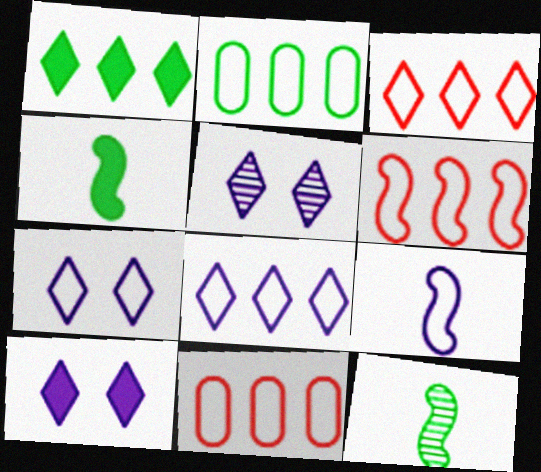[[2, 6, 8], 
[3, 6, 11], 
[4, 5, 11], 
[5, 7, 10], 
[10, 11, 12]]